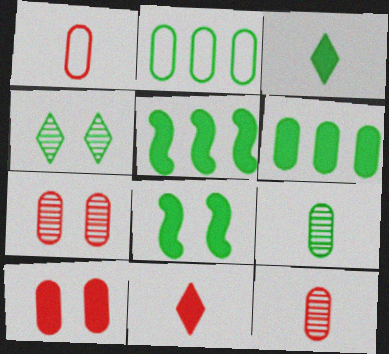[[3, 6, 8]]